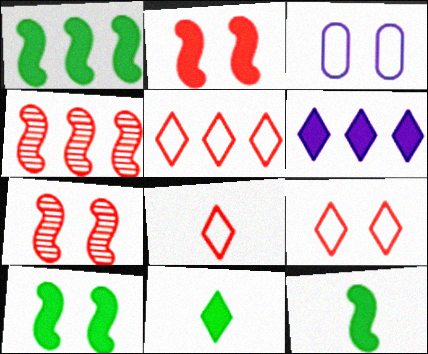[[1, 10, 12], 
[3, 4, 11], 
[5, 8, 9]]